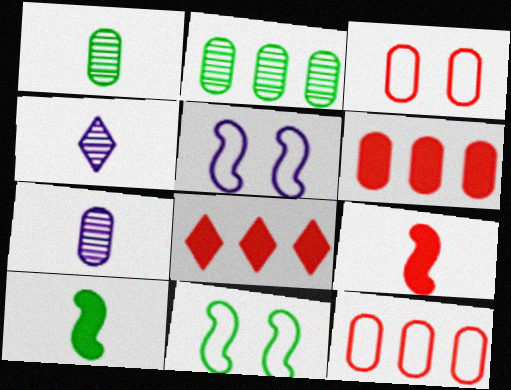[[1, 5, 8], 
[4, 6, 11], 
[7, 8, 11]]